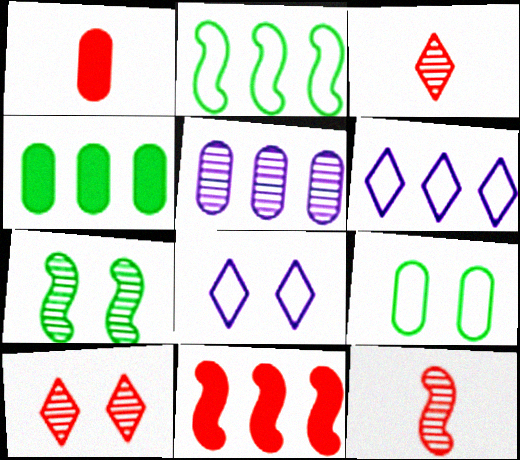[[1, 5, 9], 
[1, 6, 7], 
[3, 5, 7], 
[4, 8, 12]]